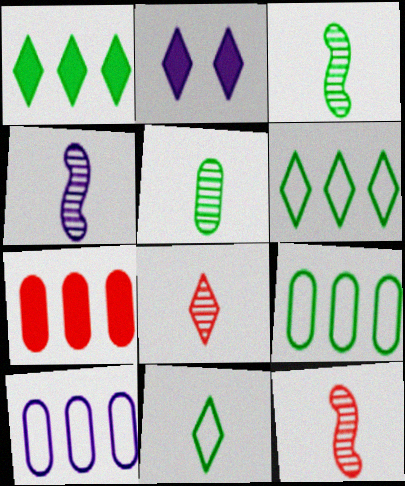[[2, 4, 10], 
[2, 6, 8], 
[2, 9, 12], 
[3, 4, 12], 
[4, 5, 8]]